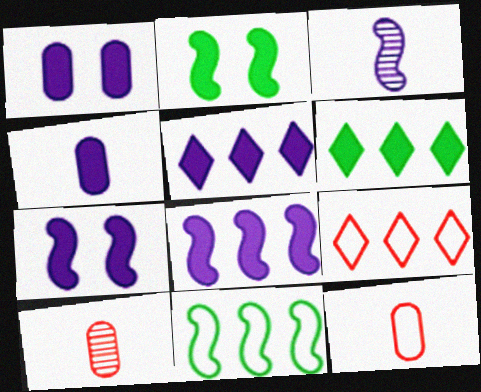[[4, 5, 7]]